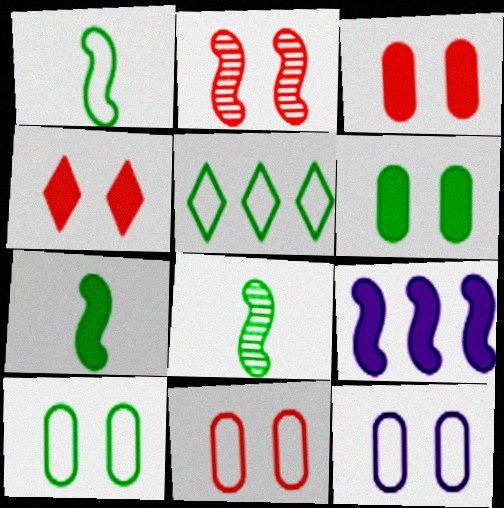[[1, 2, 9], 
[1, 5, 10], 
[1, 7, 8], 
[2, 4, 11], 
[5, 6, 8], 
[10, 11, 12]]